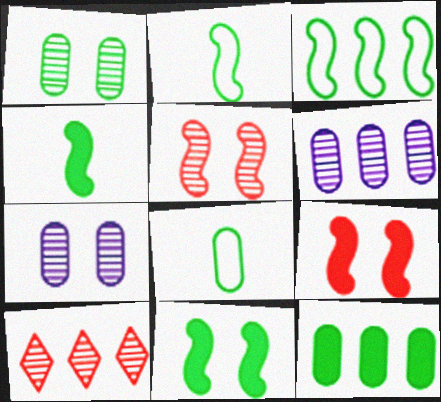[[1, 8, 12]]